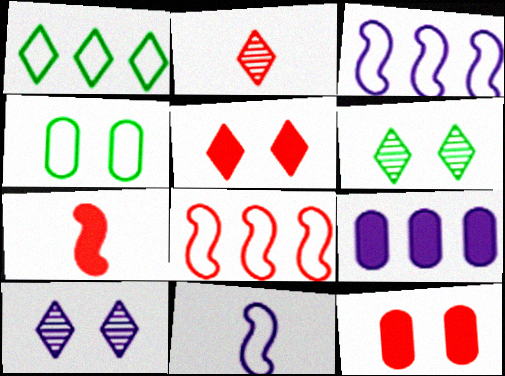[[2, 8, 12], 
[9, 10, 11]]